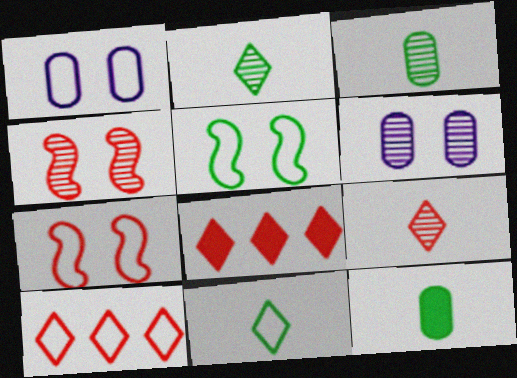[]